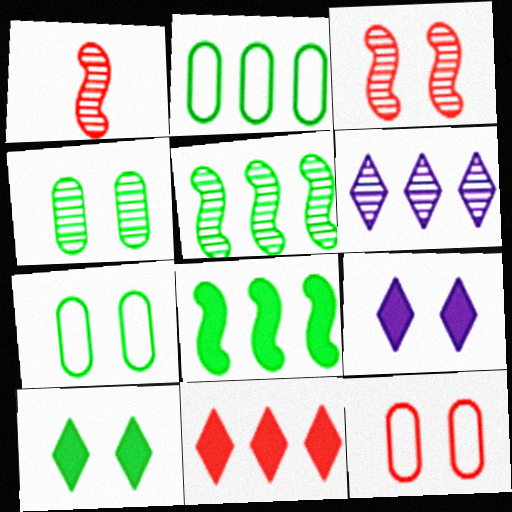[[1, 2, 9], 
[1, 4, 6], 
[1, 11, 12], 
[3, 7, 9]]